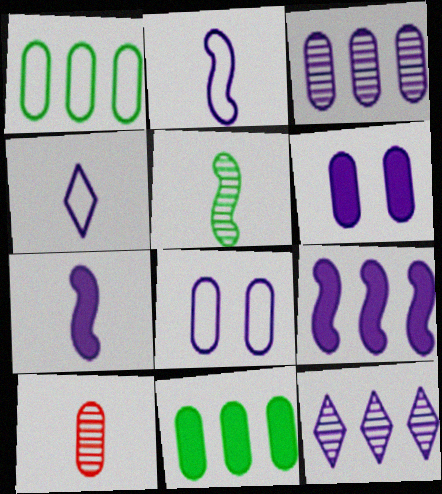[[1, 6, 10], 
[2, 6, 12], 
[7, 8, 12], 
[8, 10, 11]]